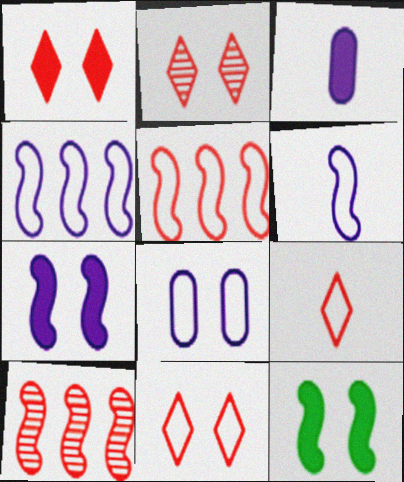[[1, 2, 11], 
[2, 8, 12], 
[6, 10, 12]]